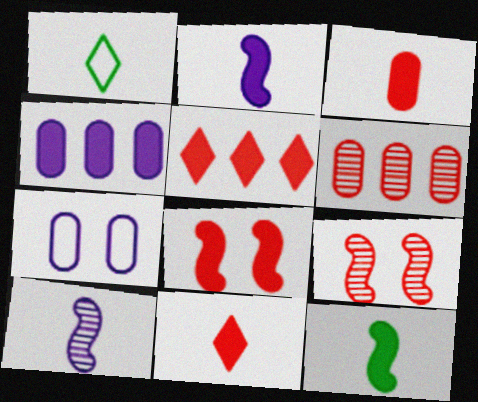[[1, 3, 10], 
[1, 4, 9], 
[3, 5, 8]]